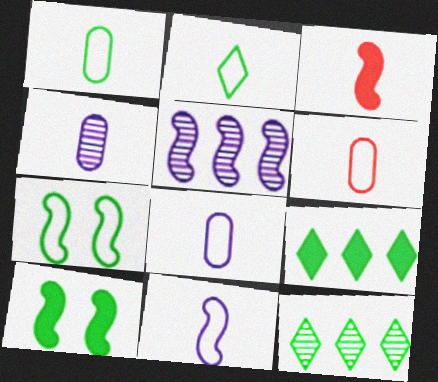[[1, 6, 8], 
[1, 10, 12], 
[2, 3, 4], 
[2, 6, 11], 
[3, 5, 7]]